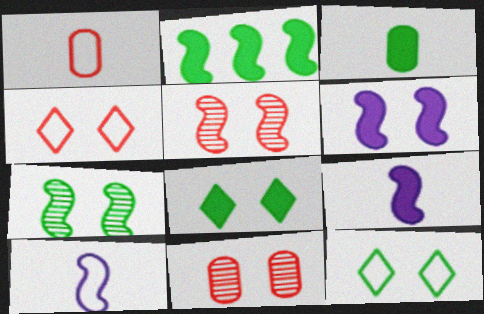[[2, 3, 8], 
[2, 5, 10], 
[6, 11, 12]]